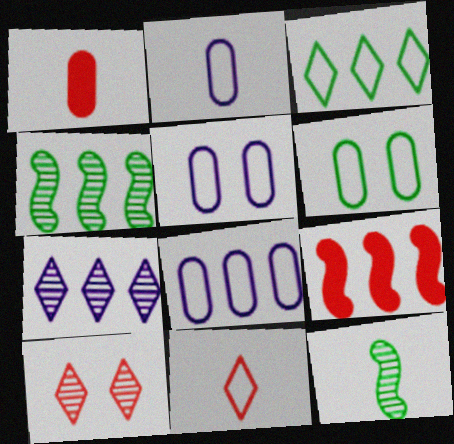[[2, 5, 8]]